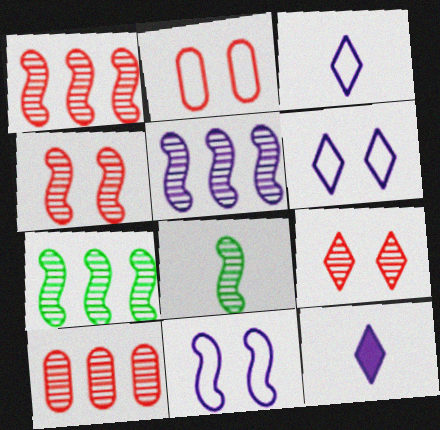[[1, 5, 7], 
[2, 7, 12], 
[4, 5, 8]]